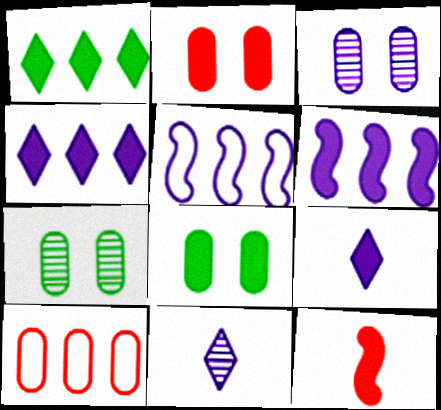[[3, 5, 9], 
[4, 8, 12]]